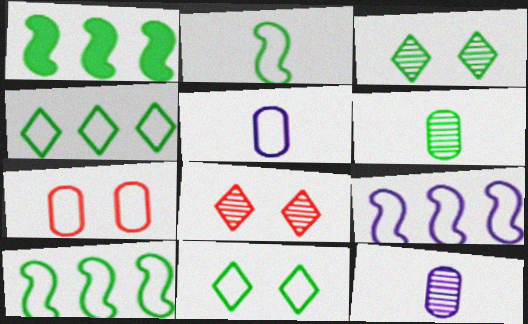[[1, 5, 8], 
[1, 6, 11]]